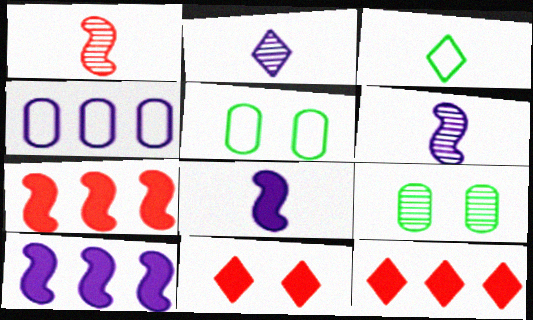[[2, 5, 7], 
[5, 6, 12]]